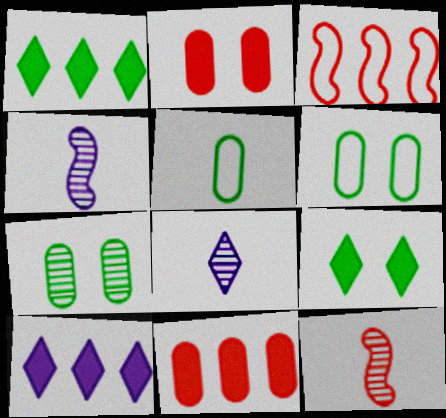[[6, 10, 12]]